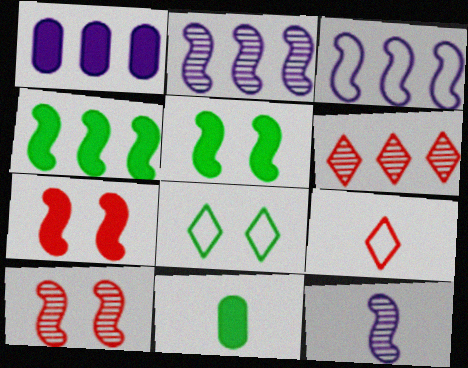[[9, 11, 12]]